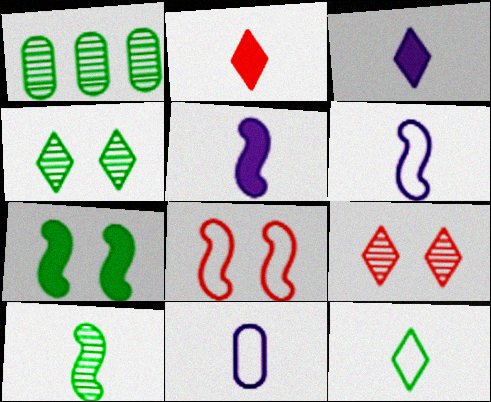[[1, 3, 8], 
[1, 4, 10], 
[1, 7, 12], 
[2, 10, 11]]